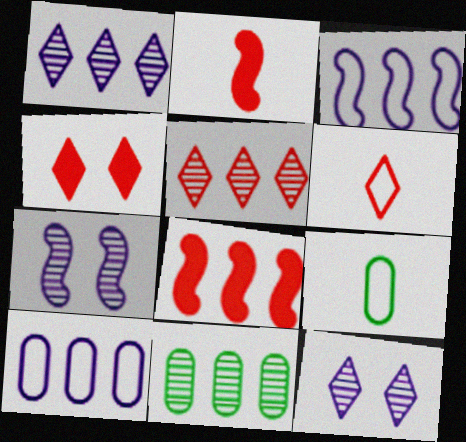[[4, 5, 6], 
[8, 9, 12]]